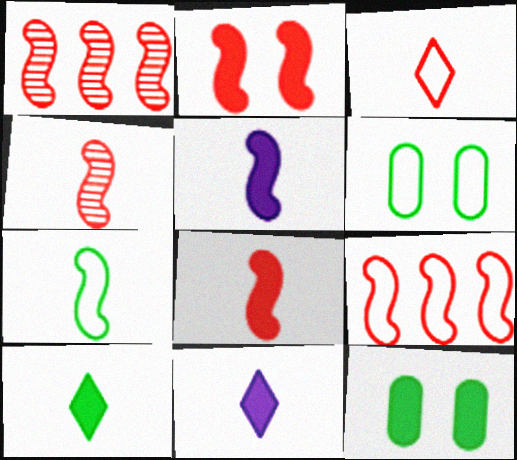[[1, 6, 11], 
[2, 4, 9], 
[4, 5, 7]]